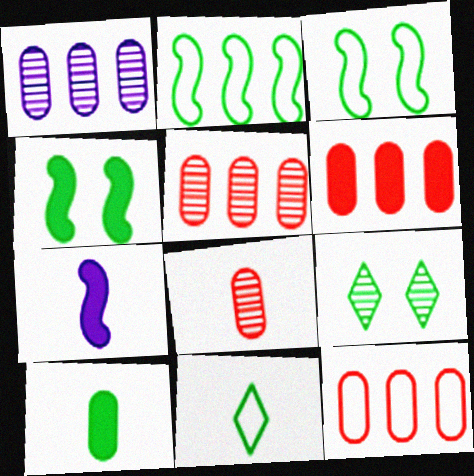[[2, 9, 10], 
[5, 6, 12], 
[7, 8, 11], 
[7, 9, 12]]